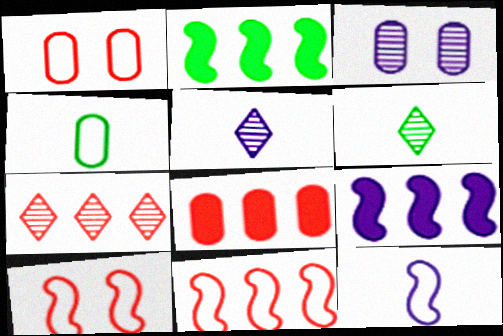[[1, 2, 5], 
[1, 6, 9], 
[3, 4, 8], 
[7, 8, 11]]